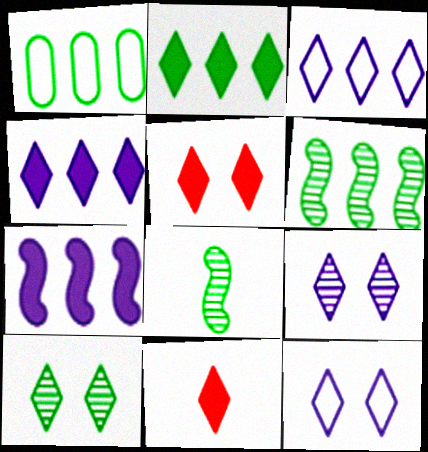[[1, 2, 6], 
[3, 10, 11], 
[5, 10, 12]]